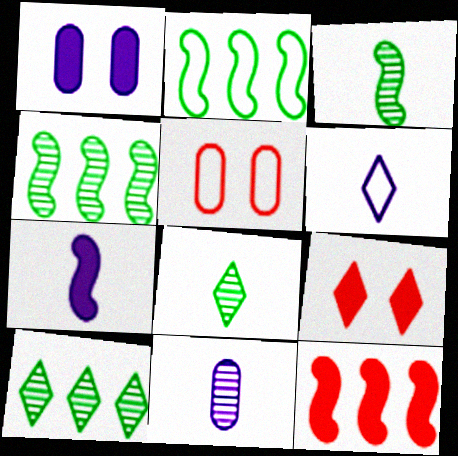[[2, 5, 6], 
[2, 9, 11], 
[5, 7, 10], 
[6, 7, 11], 
[6, 9, 10]]